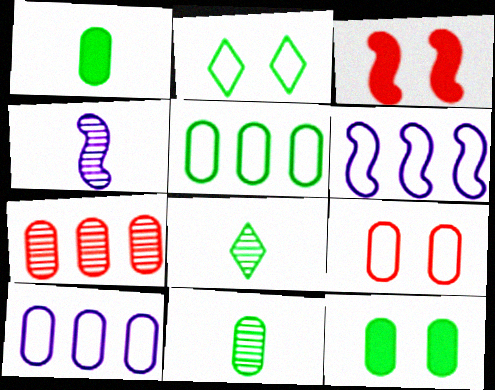[[3, 8, 10], 
[5, 11, 12]]